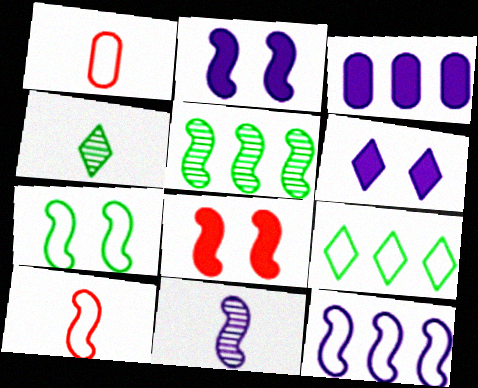[[1, 5, 6], 
[2, 5, 10], 
[2, 11, 12], 
[7, 10, 12]]